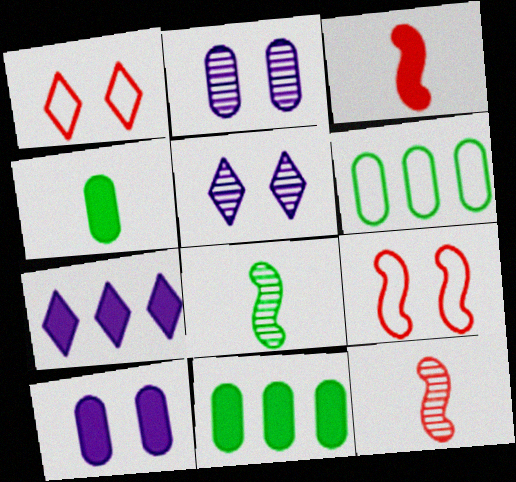[[3, 5, 6]]